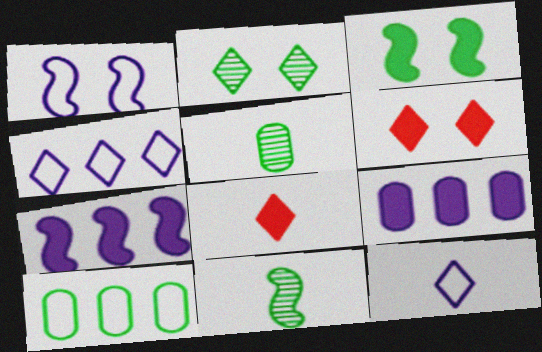[[2, 4, 8], 
[3, 8, 9]]